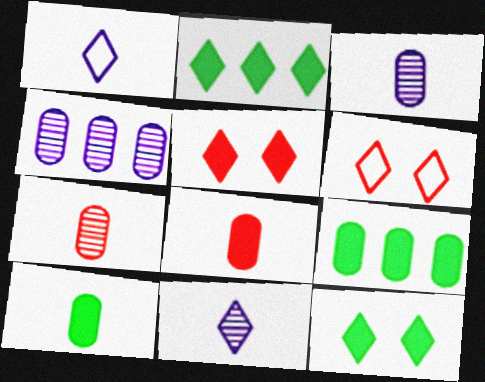[[2, 6, 11]]